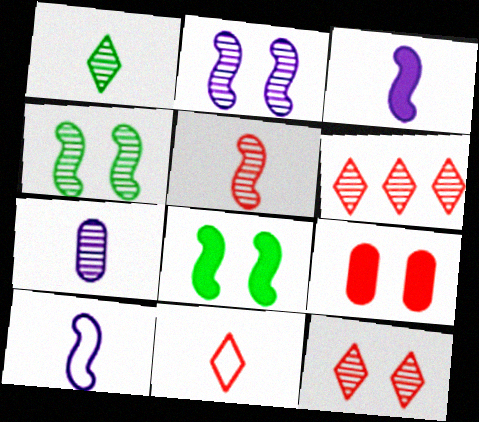[[1, 5, 7], 
[4, 6, 7]]